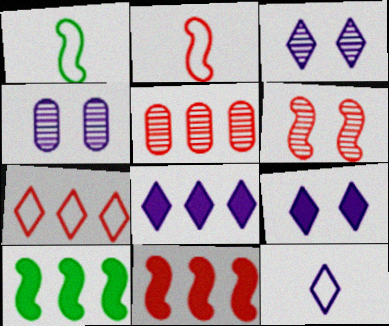[[1, 5, 9], 
[2, 6, 11], 
[3, 8, 12], 
[5, 7, 11]]